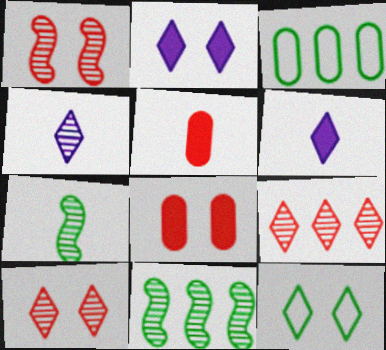[[1, 3, 6], 
[2, 10, 12], 
[6, 9, 12]]